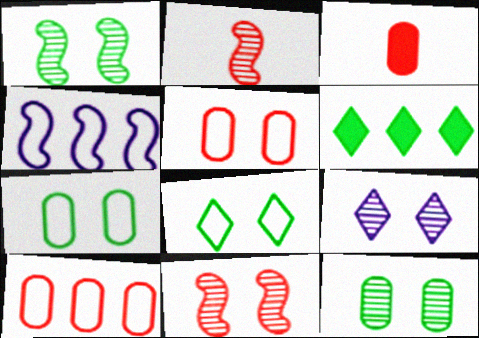[[9, 11, 12]]